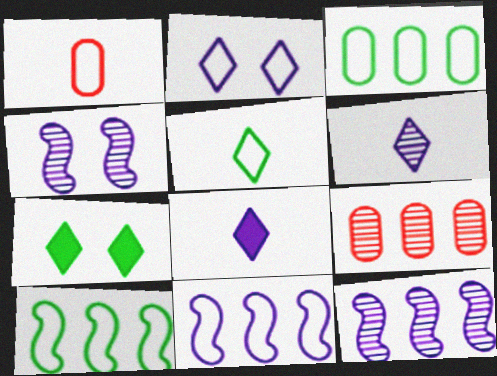[[1, 2, 10], 
[1, 7, 12]]